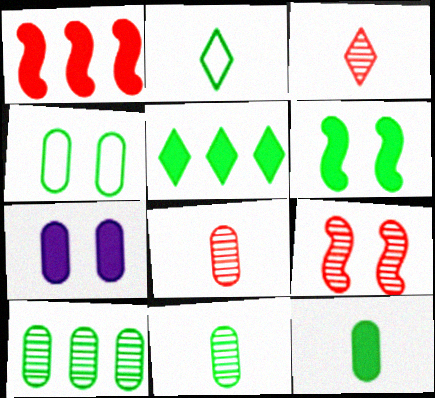[[2, 6, 10], 
[4, 10, 12], 
[5, 6, 12]]